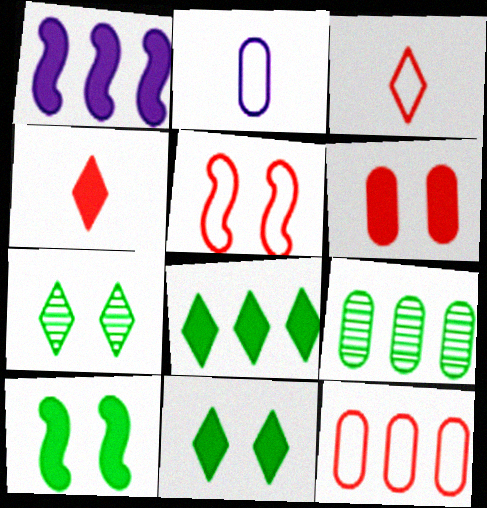[[2, 6, 9], 
[3, 5, 12]]